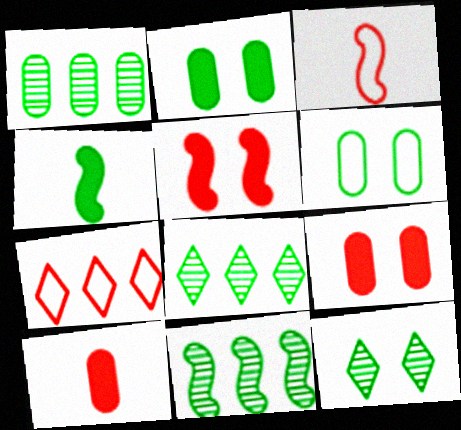[[1, 8, 11], 
[4, 6, 8]]